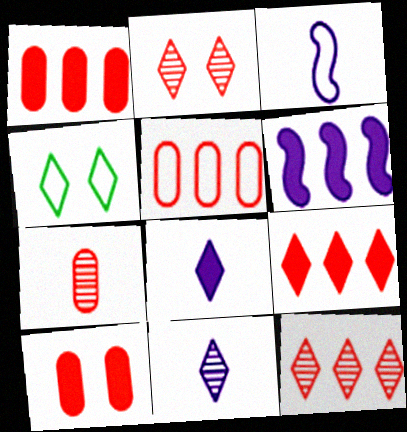[[3, 4, 5], 
[4, 6, 7], 
[4, 8, 12], 
[4, 9, 11], 
[5, 7, 10]]